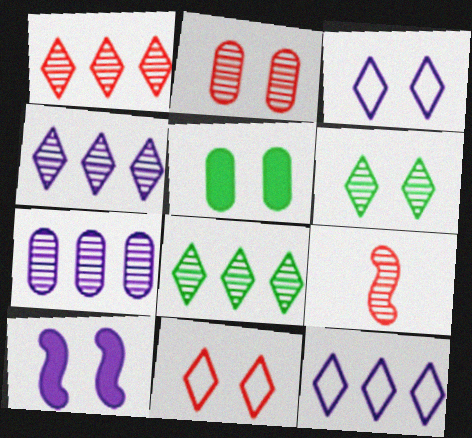[[1, 2, 9], 
[1, 4, 8], 
[5, 9, 12], 
[6, 7, 9]]